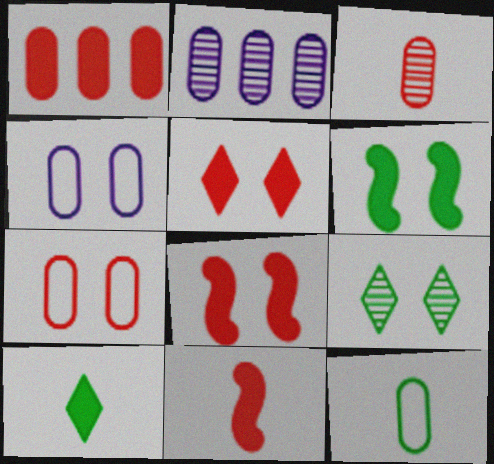[[1, 3, 7], 
[1, 5, 11], 
[4, 8, 9]]